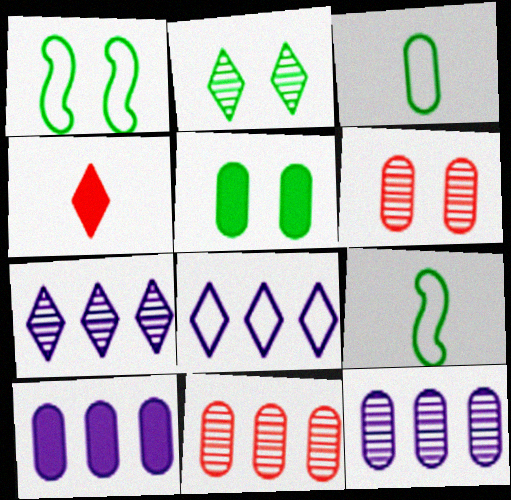[[1, 2, 5], 
[1, 4, 12], 
[2, 4, 8], 
[3, 6, 10]]